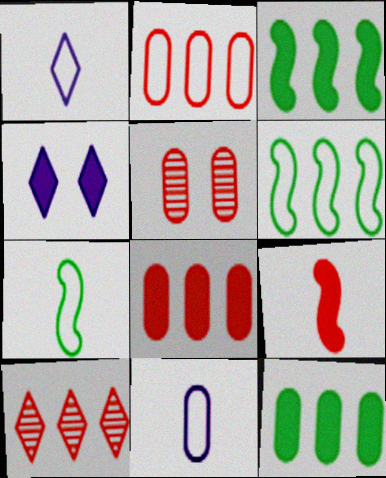[[1, 3, 5], 
[4, 9, 12], 
[5, 11, 12]]